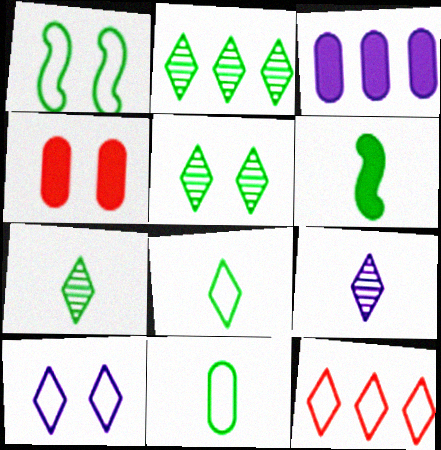[[2, 5, 7], 
[6, 7, 11], 
[8, 10, 12]]